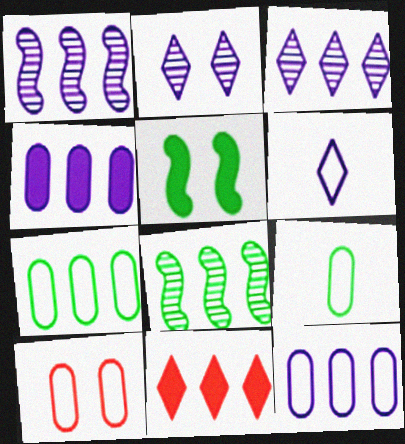[[1, 7, 11], 
[2, 5, 10], 
[8, 11, 12], 
[9, 10, 12]]